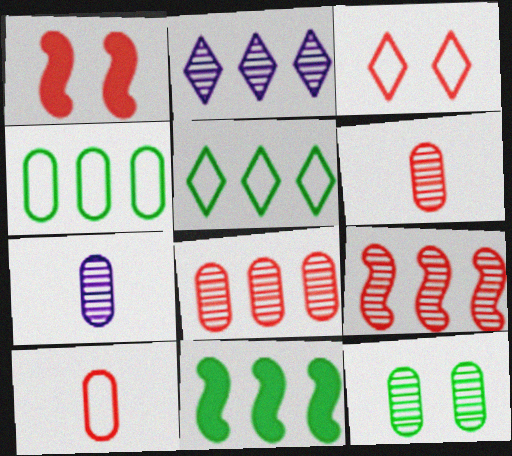[[1, 5, 7], 
[3, 7, 11], 
[7, 8, 12]]